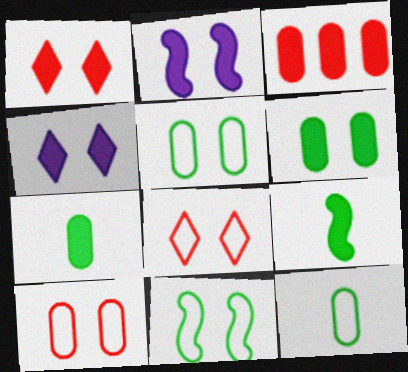[[1, 2, 6], 
[3, 4, 9]]